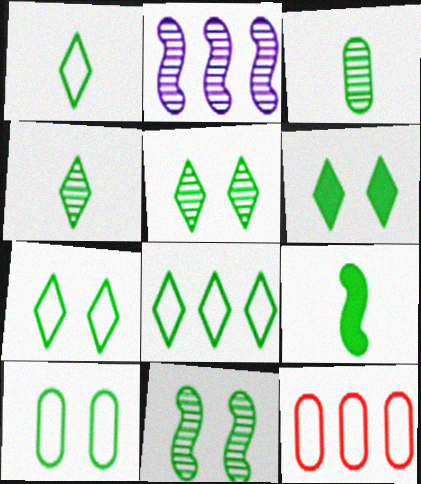[[1, 3, 9], 
[1, 7, 8], 
[4, 6, 8], 
[5, 6, 7], 
[6, 10, 11]]